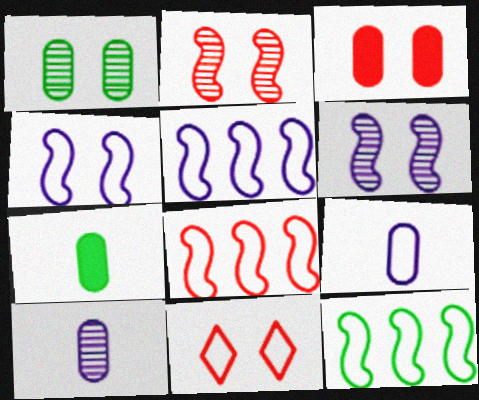[[2, 3, 11], 
[5, 8, 12], 
[9, 11, 12]]